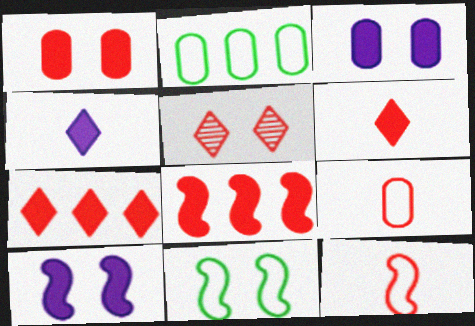[[1, 6, 8], 
[3, 5, 11], 
[5, 8, 9]]